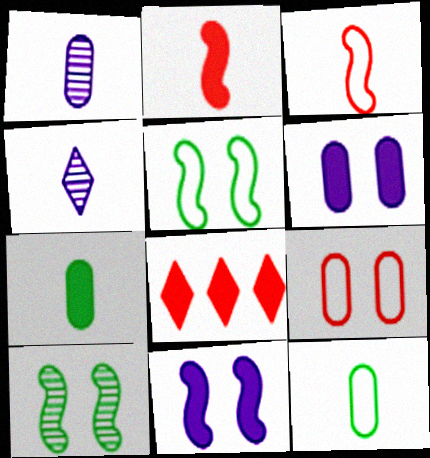[[1, 5, 8], 
[2, 4, 12], 
[3, 4, 7], 
[7, 8, 11]]